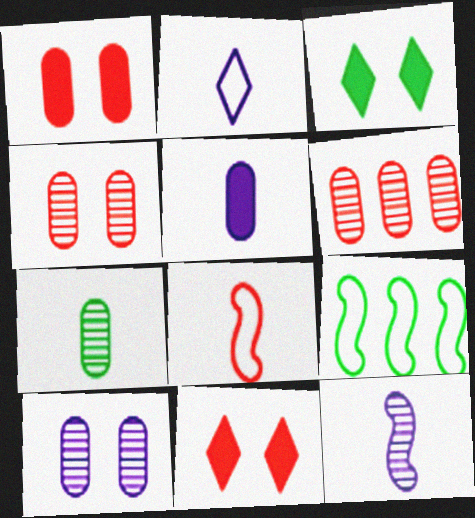[[2, 5, 12], 
[3, 7, 9], 
[6, 7, 10], 
[6, 8, 11]]